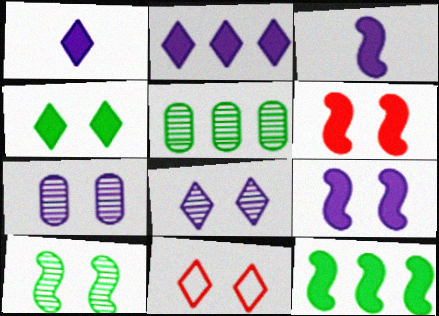[[3, 5, 11], 
[3, 6, 12], 
[4, 8, 11]]